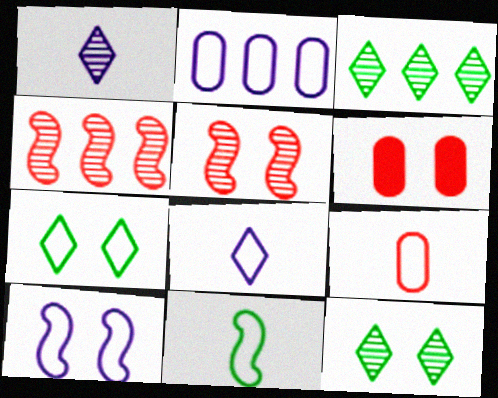[[2, 8, 10], 
[6, 10, 12], 
[8, 9, 11]]